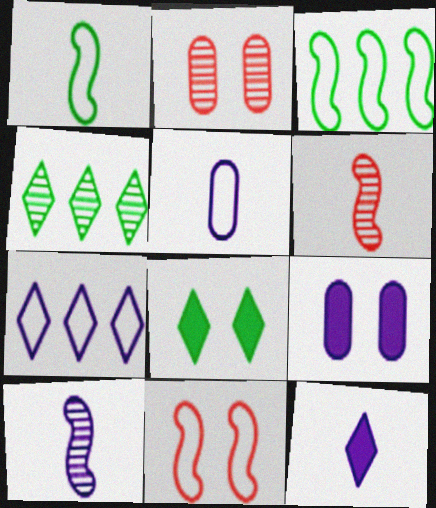[[2, 3, 12], 
[2, 4, 10], 
[5, 10, 12], 
[7, 9, 10]]